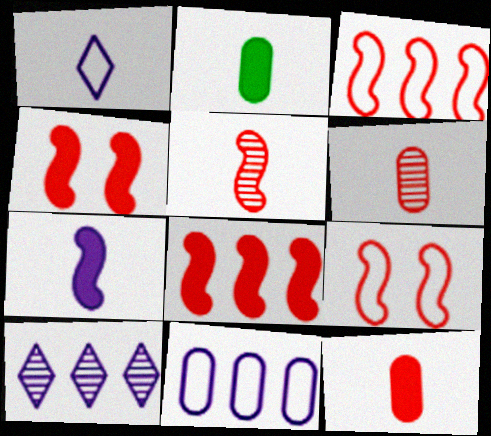[[1, 2, 5], 
[2, 9, 10], 
[3, 4, 5], 
[5, 8, 9]]